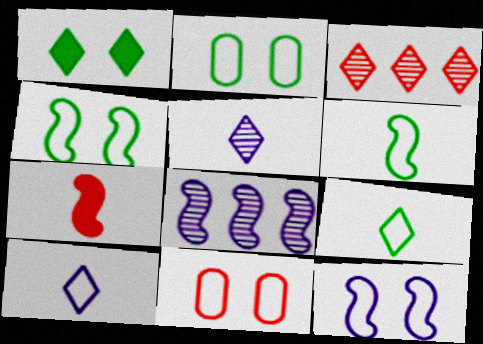[[1, 3, 10], 
[3, 7, 11], 
[4, 7, 8]]